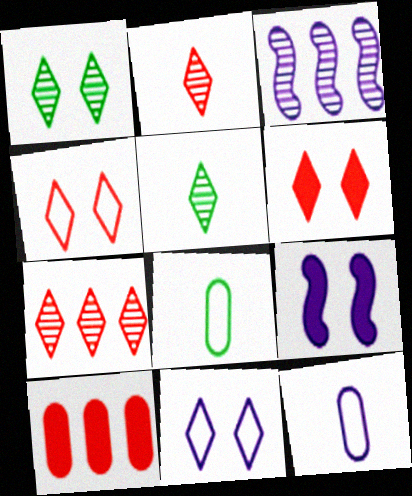[[1, 6, 11], 
[3, 6, 8], 
[7, 8, 9]]